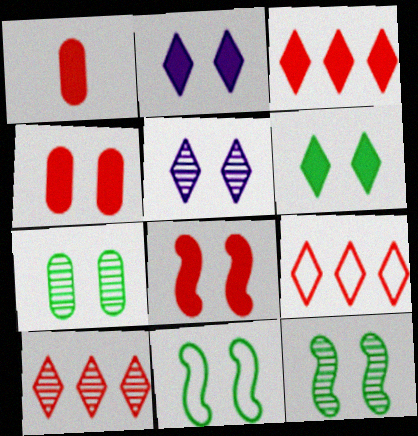[[1, 3, 8], 
[3, 9, 10], 
[4, 5, 11], 
[6, 7, 11]]